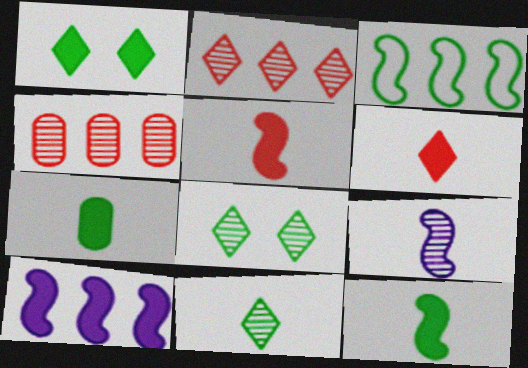[[3, 7, 8], 
[4, 8, 9]]